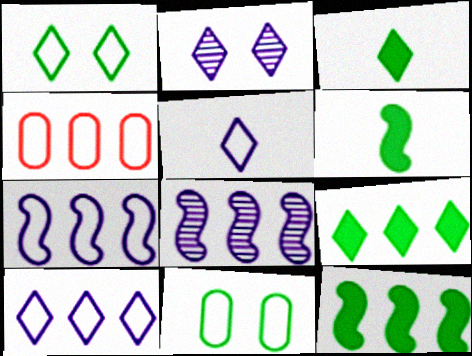[[2, 4, 6], 
[4, 8, 9]]